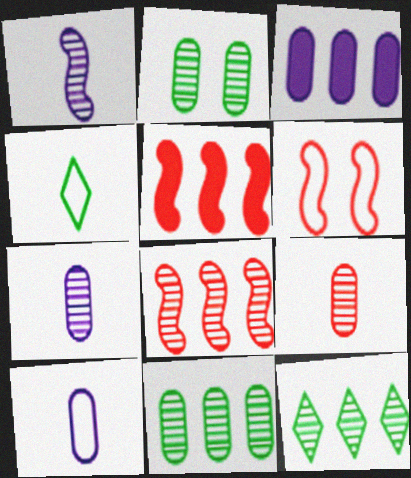[]